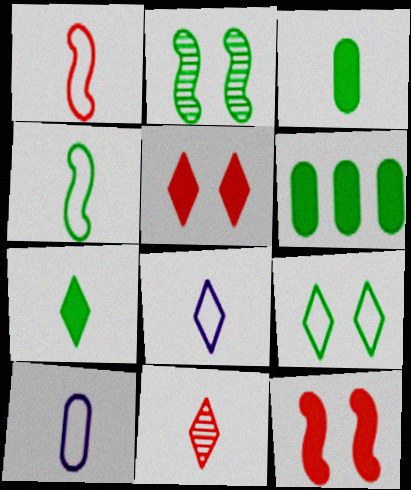[[7, 8, 11]]